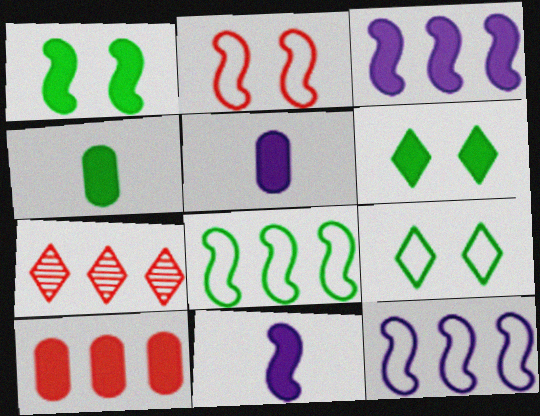[[6, 10, 11]]